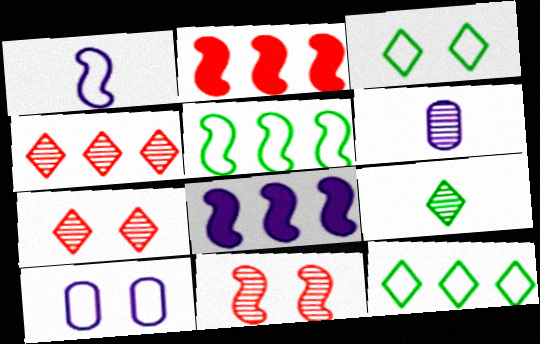[[2, 3, 6], 
[2, 9, 10]]